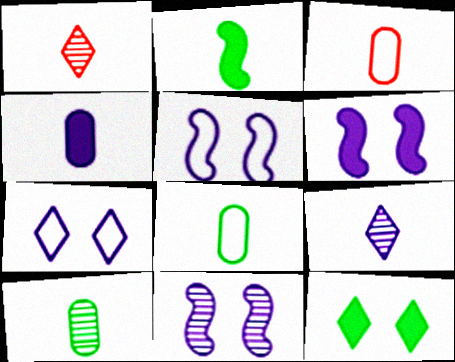[[2, 3, 9], 
[3, 4, 10], 
[5, 6, 11]]